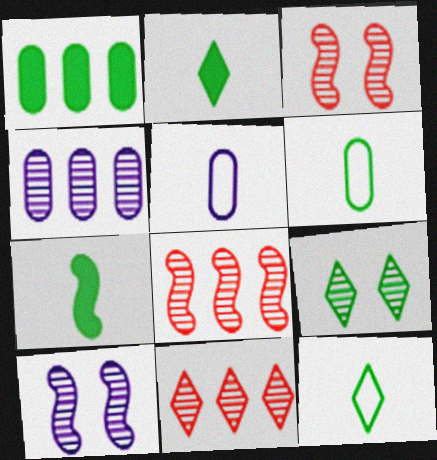[]